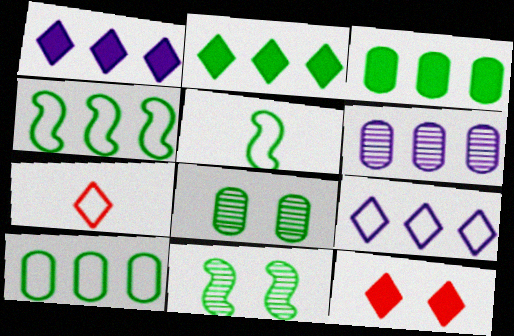[[2, 5, 8], 
[5, 6, 12]]